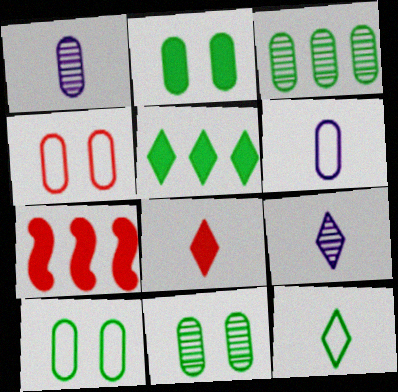[[2, 10, 11], 
[7, 9, 10], 
[8, 9, 12]]